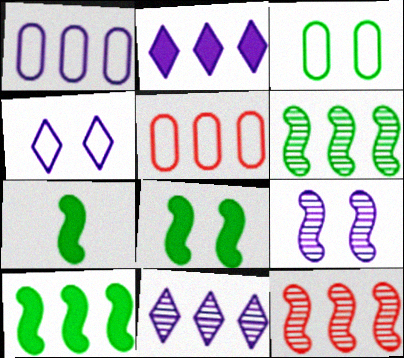[[2, 5, 6], 
[5, 10, 11], 
[7, 8, 10]]